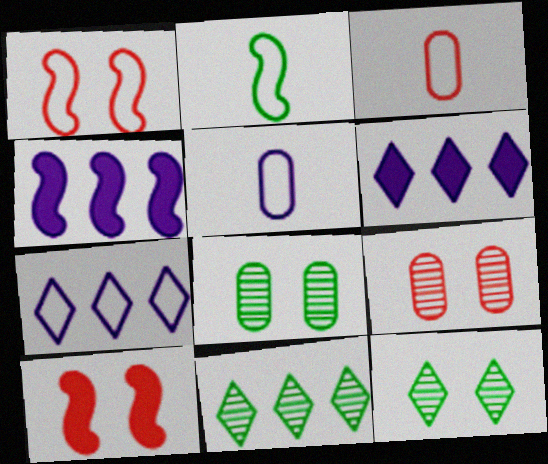[[2, 6, 9], 
[3, 4, 12], 
[5, 10, 11]]